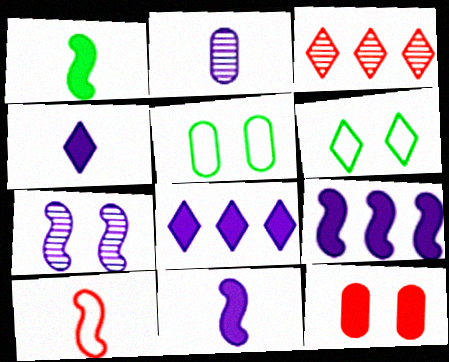[[1, 8, 12], 
[3, 4, 6], 
[3, 5, 11], 
[3, 10, 12], 
[6, 7, 12]]